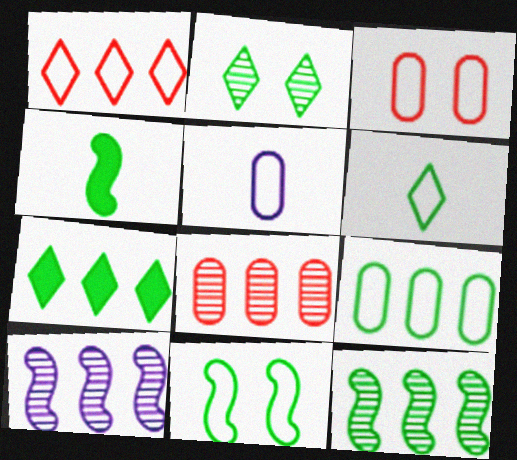[[1, 5, 11], 
[2, 4, 9], 
[2, 6, 7], 
[3, 5, 9], 
[4, 11, 12], 
[6, 9, 11], 
[7, 9, 12]]